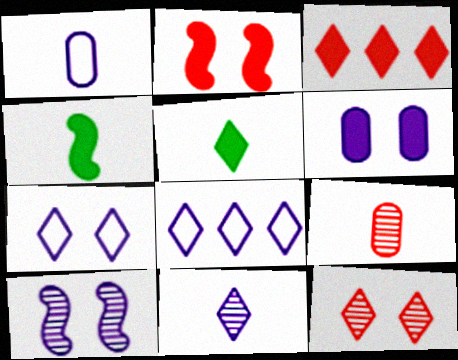[[3, 4, 6], 
[5, 8, 12], 
[6, 7, 10]]